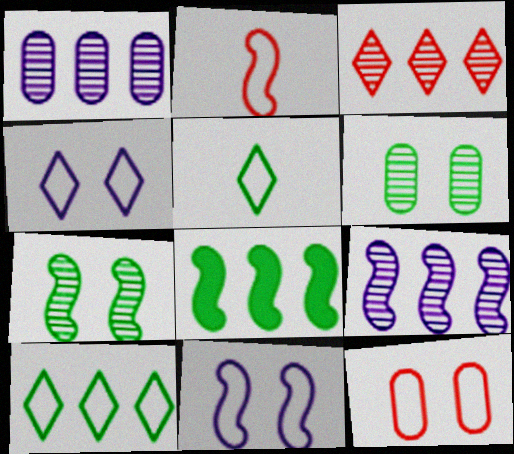[[5, 6, 8]]